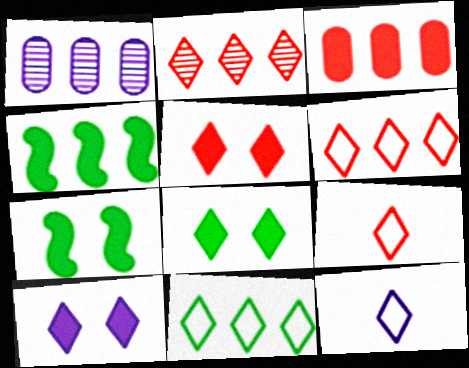[[1, 4, 6], 
[1, 7, 9], 
[2, 5, 9], 
[2, 8, 12], 
[5, 8, 10]]